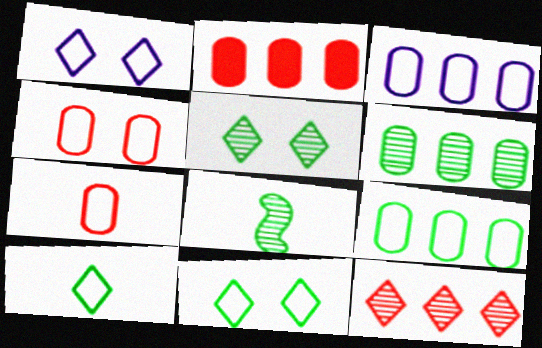[[1, 2, 8], 
[2, 3, 6], 
[5, 6, 8]]